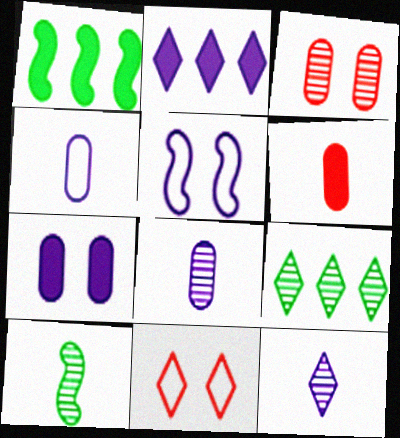[[1, 8, 11], 
[2, 5, 8], 
[5, 6, 9]]